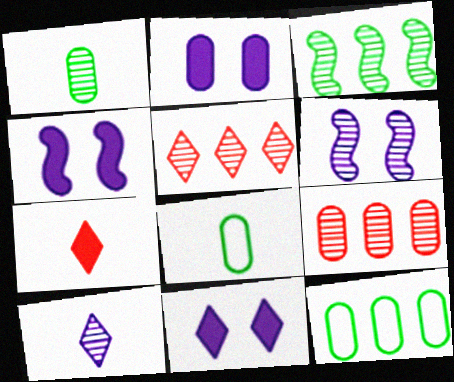[[1, 5, 6], 
[2, 4, 11], 
[2, 8, 9], 
[4, 5, 8], 
[6, 7, 12]]